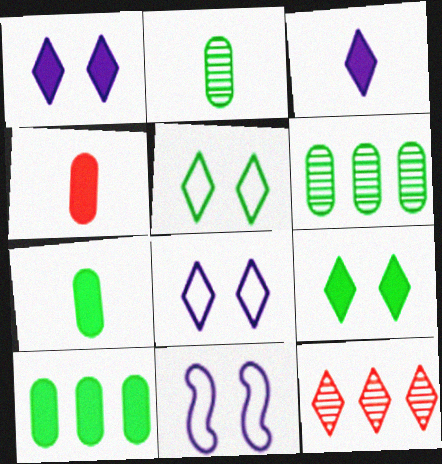[[3, 5, 12], 
[7, 11, 12]]